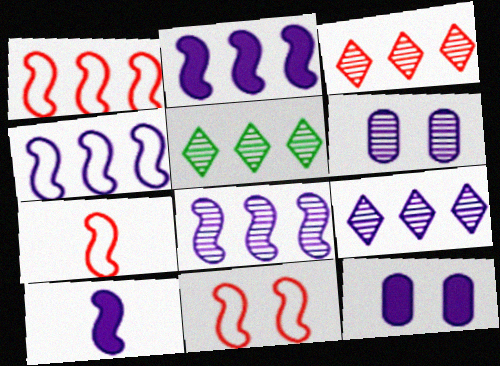[[1, 7, 11], 
[2, 4, 8], 
[3, 5, 9], 
[5, 7, 12]]